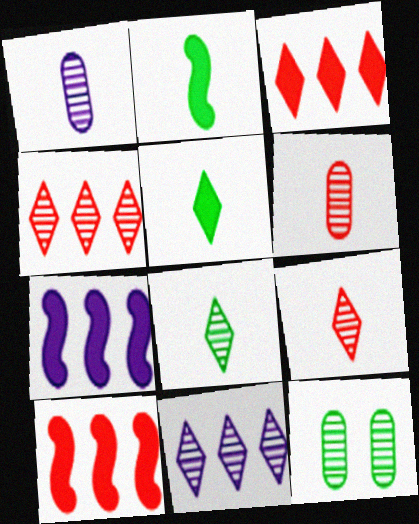[]